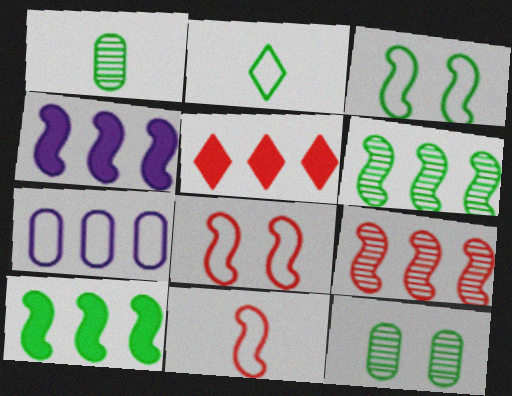[[2, 7, 8], 
[2, 10, 12], 
[5, 6, 7]]